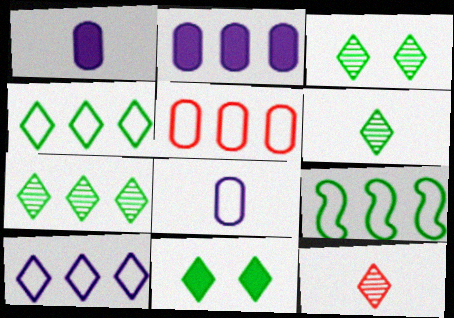[[3, 6, 7], 
[4, 6, 11], 
[5, 9, 10], 
[10, 11, 12]]